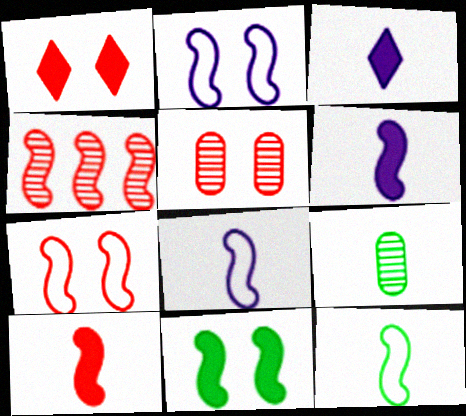[[1, 5, 7], 
[4, 7, 10], 
[4, 8, 11]]